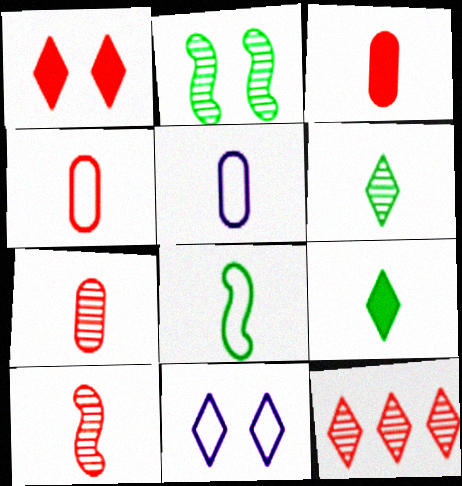[[3, 4, 7], 
[5, 9, 10], 
[9, 11, 12]]